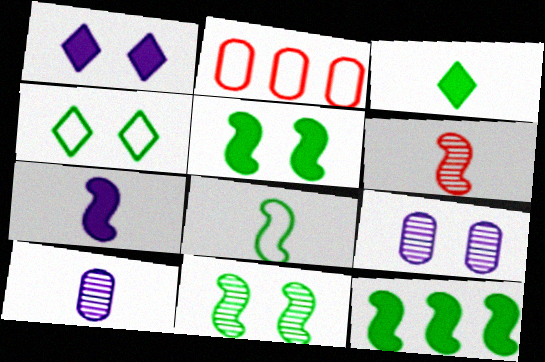[[6, 7, 8], 
[8, 11, 12]]